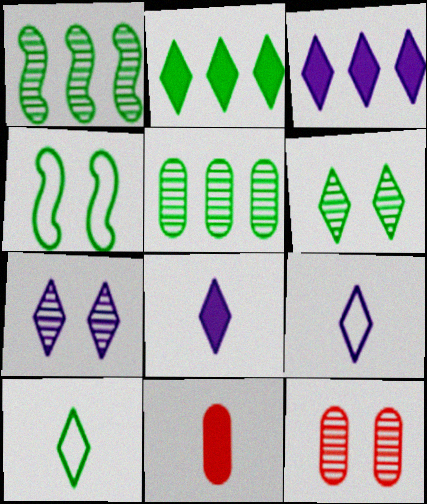[[2, 6, 10], 
[3, 7, 9]]